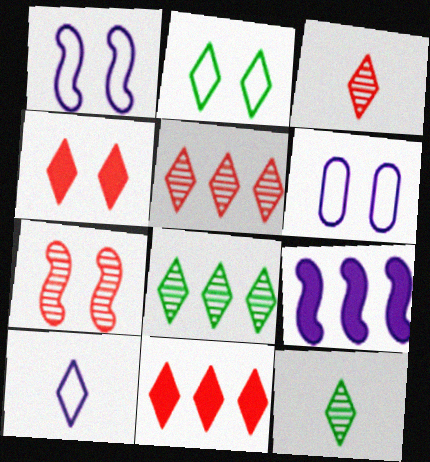[[4, 8, 10]]